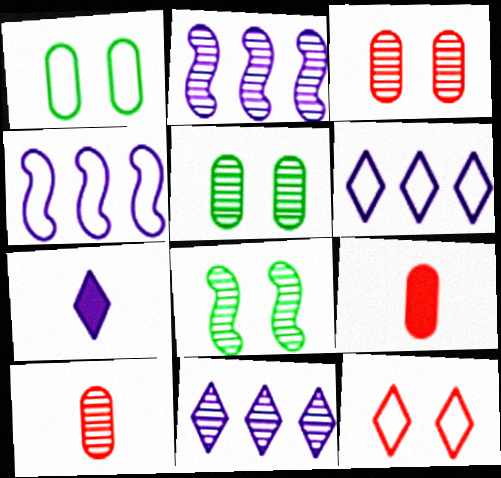[[6, 8, 9], 
[8, 10, 11]]